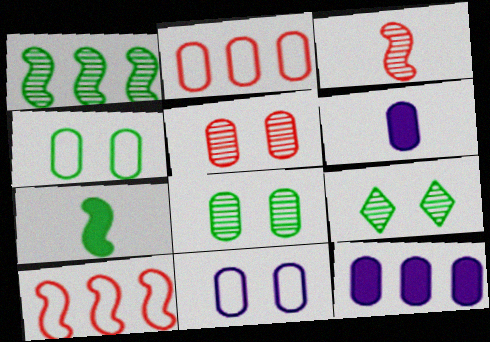[[2, 6, 8], 
[6, 9, 10]]